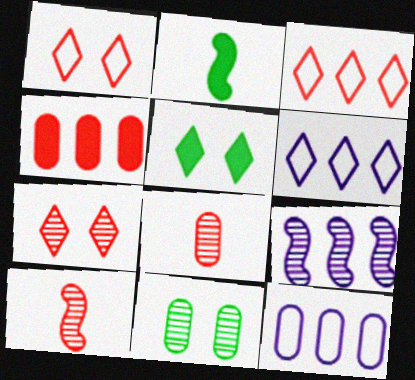[[1, 4, 10], 
[2, 7, 12], 
[5, 10, 12]]